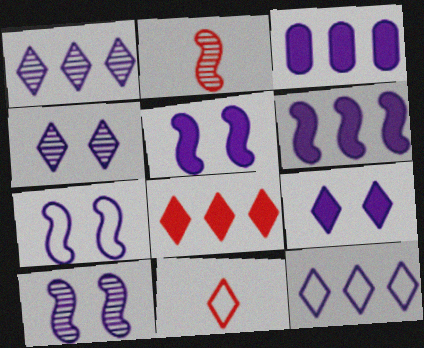[[5, 7, 10]]